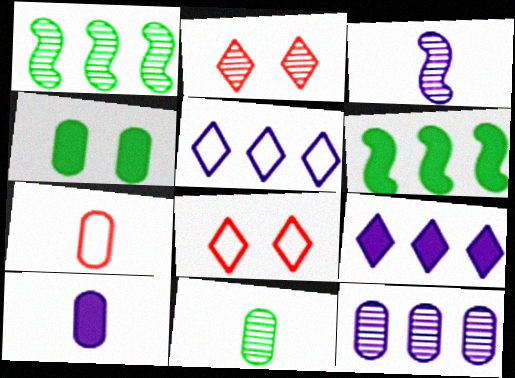[[1, 8, 10], 
[4, 7, 12], 
[7, 10, 11]]